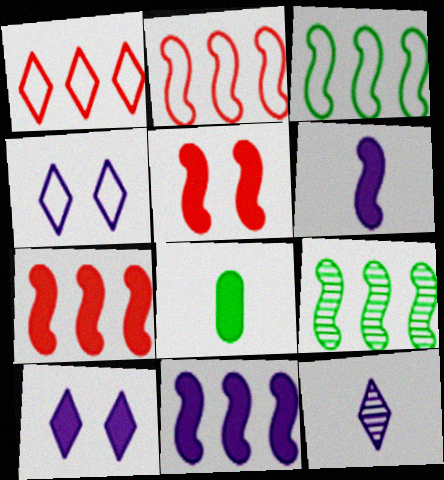[[2, 9, 11], 
[7, 8, 10]]